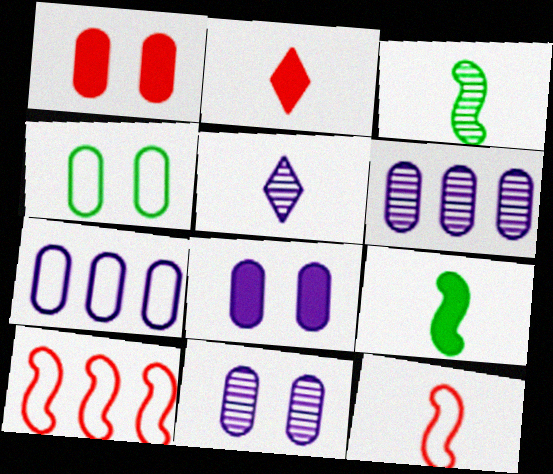[[1, 4, 11]]